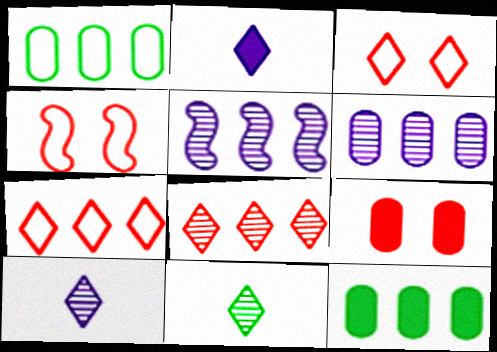[[4, 10, 12], 
[5, 7, 12]]